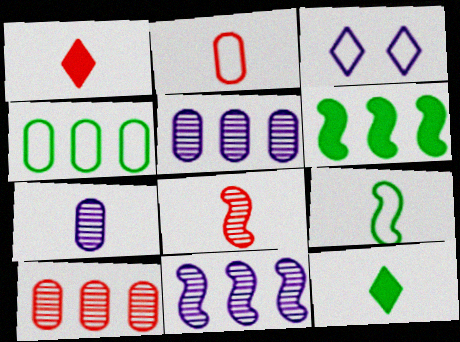[[1, 2, 8], 
[1, 7, 9]]